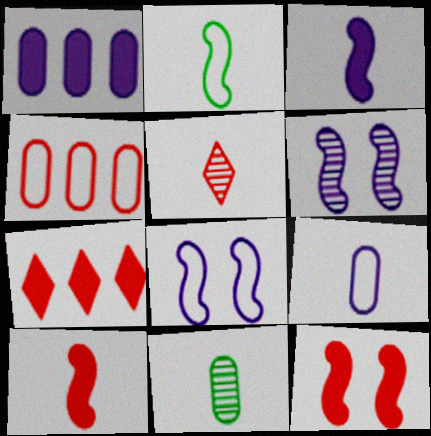[[4, 5, 12], 
[7, 8, 11]]